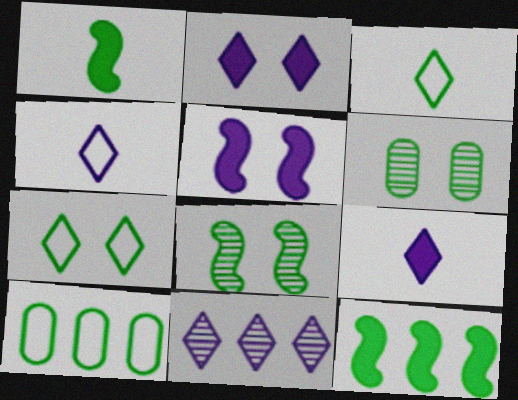[[2, 4, 11], 
[3, 6, 12]]